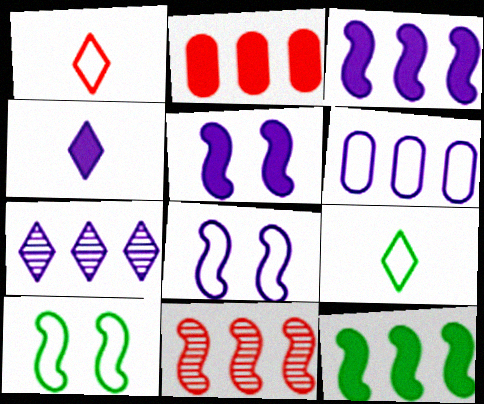[[1, 6, 10], 
[3, 6, 7]]